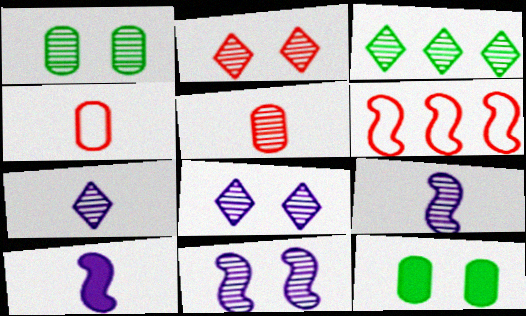[[1, 2, 11], 
[2, 3, 7], 
[3, 5, 11], 
[6, 7, 12]]